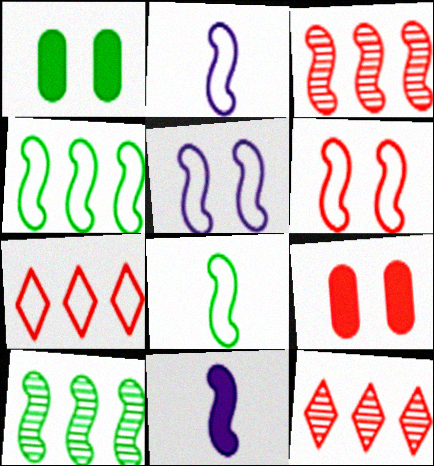[[1, 2, 12], 
[2, 4, 6], 
[6, 10, 11]]